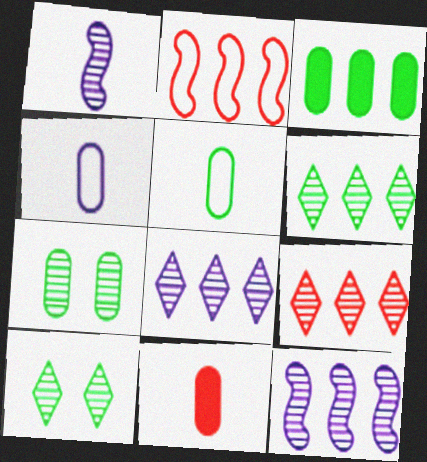[[1, 7, 9], 
[2, 3, 8], 
[3, 5, 7], 
[6, 8, 9]]